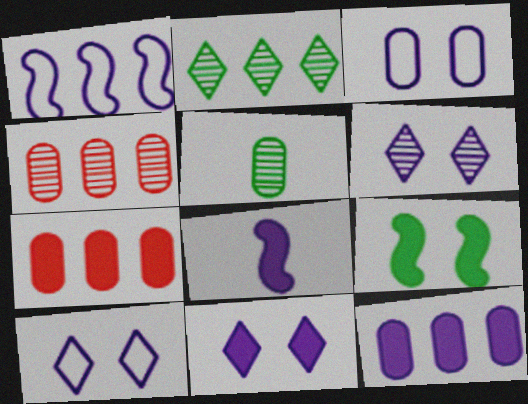[[1, 2, 7], 
[3, 5, 7], 
[6, 10, 11], 
[8, 11, 12]]